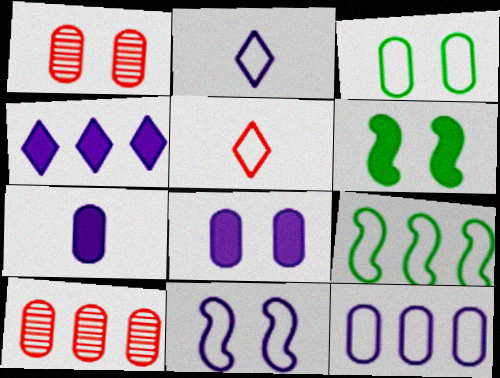[[1, 3, 8], 
[2, 6, 10], 
[2, 11, 12], 
[3, 7, 10], 
[4, 9, 10]]